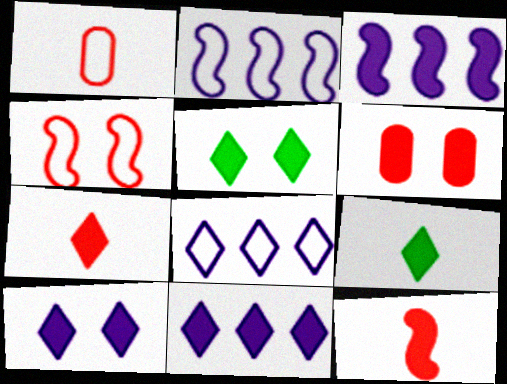[[3, 6, 9], 
[5, 7, 11]]